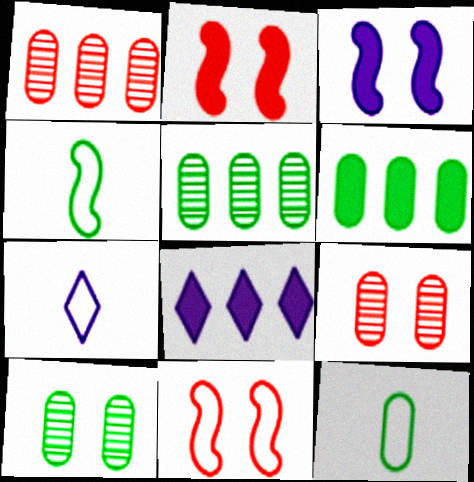[[2, 5, 7], 
[4, 8, 9], 
[6, 10, 12]]